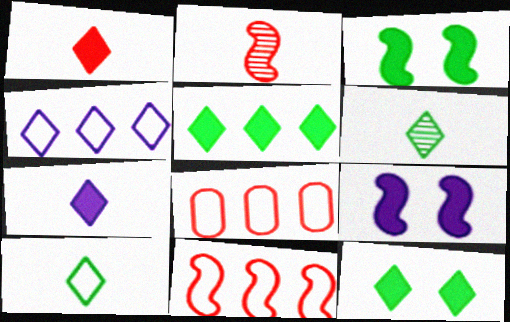[[6, 8, 9]]